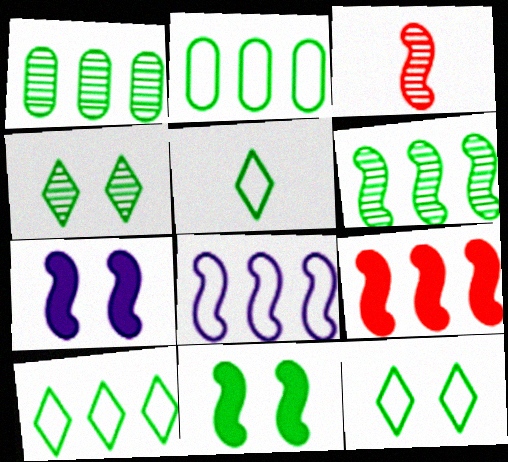[[1, 5, 11], 
[3, 8, 11], 
[5, 10, 12], 
[6, 8, 9]]